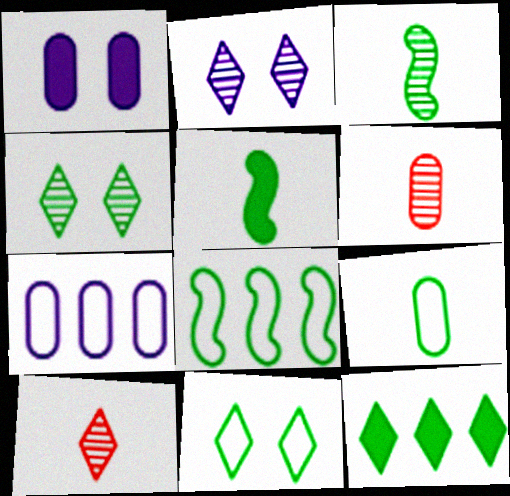[[1, 8, 10], 
[8, 9, 11]]